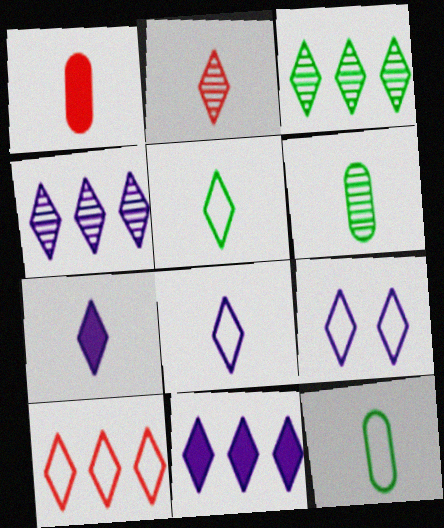[[2, 5, 7], 
[3, 10, 11], 
[4, 7, 9], 
[5, 9, 10]]